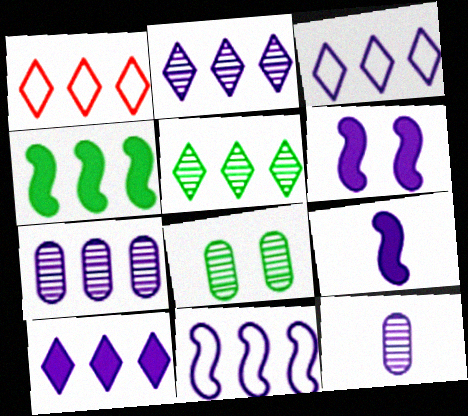[[1, 4, 7], 
[1, 5, 10], 
[1, 8, 9], 
[2, 3, 10], 
[3, 6, 12], 
[7, 10, 11]]